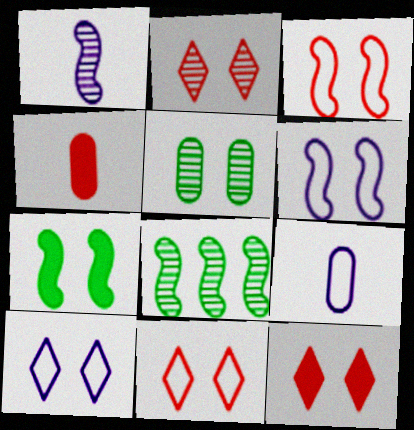[[2, 11, 12], 
[4, 8, 10], 
[5, 6, 12], 
[8, 9, 12]]